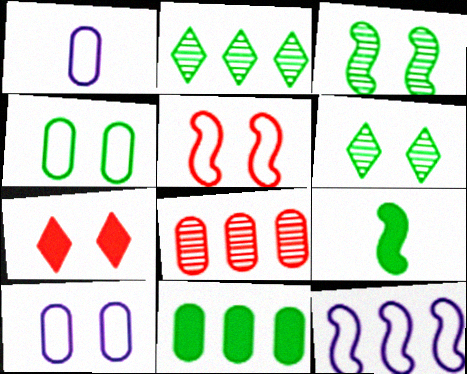[[2, 4, 9], 
[3, 7, 10]]